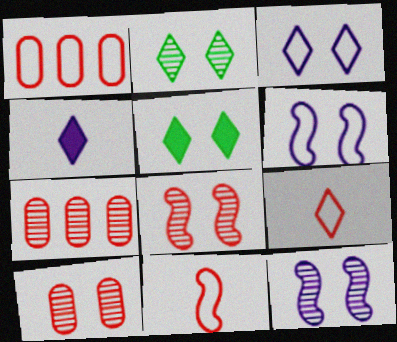[[2, 10, 12], 
[5, 6, 10]]